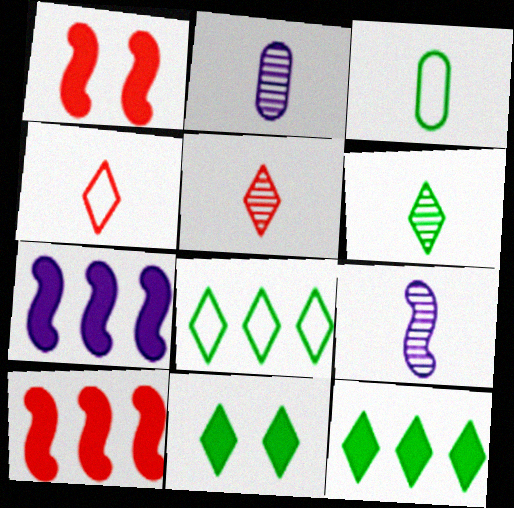[[1, 2, 8], 
[6, 8, 11]]